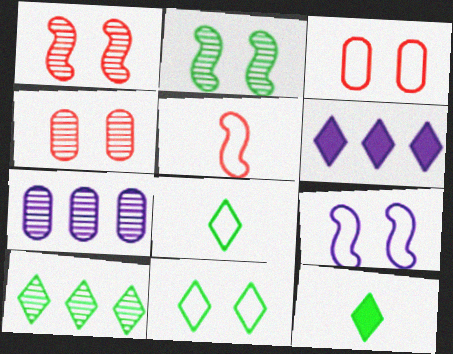[[3, 9, 11], 
[10, 11, 12]]